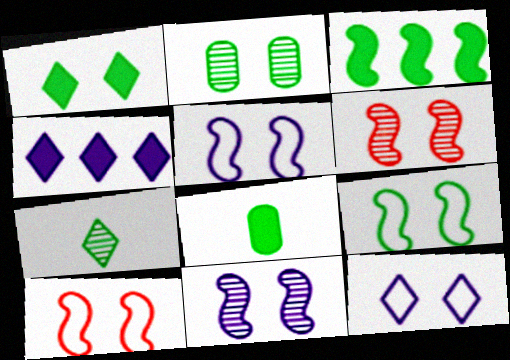[[1, 2, 9], 
[1, 3, 8], 
[5, 9, 10]]